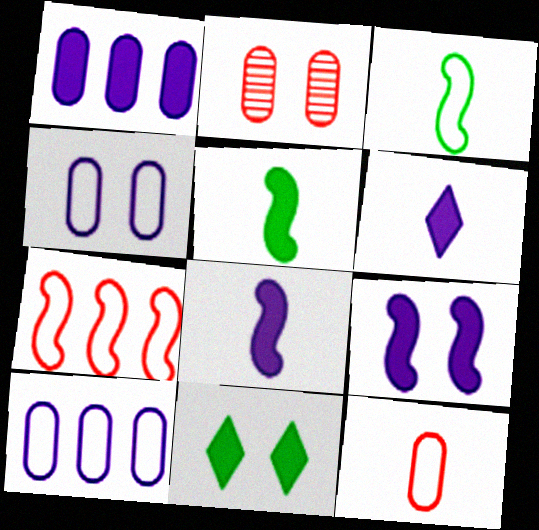[[1, 6, 9]]